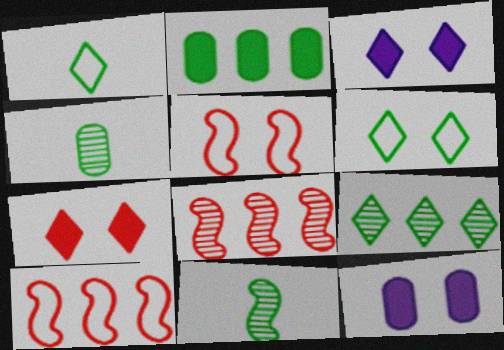[[1, 8, 12], 
[2, 6, 11], 
[3, 4, 10]]